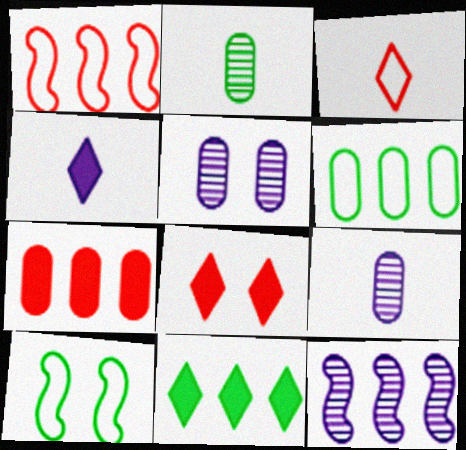[[2, 10, 11], 
[4, 8, 11], 
[5, 8, 10]]